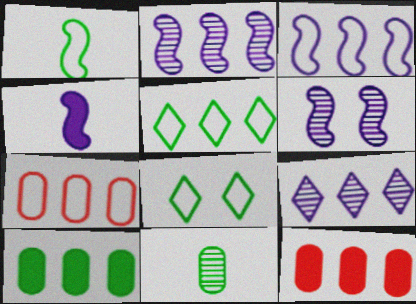[[2, 5, 12], 
[3, 4, 6], 
[3, 5, 7]]